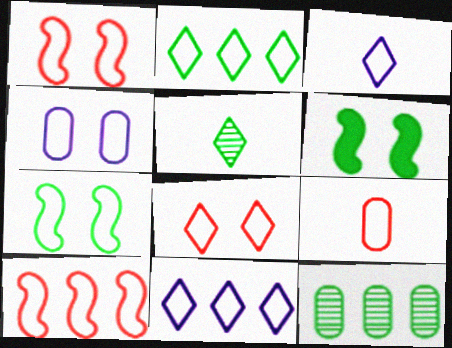[[2, 3, 8], 
[4, 7, 8], 
[7, 9, 11], 
[8, 9, 10]]